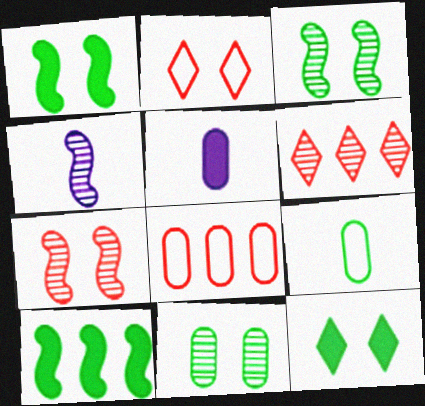[[4, 6, 11], 
[4, 8, 12], 
[5, 8, 11]]